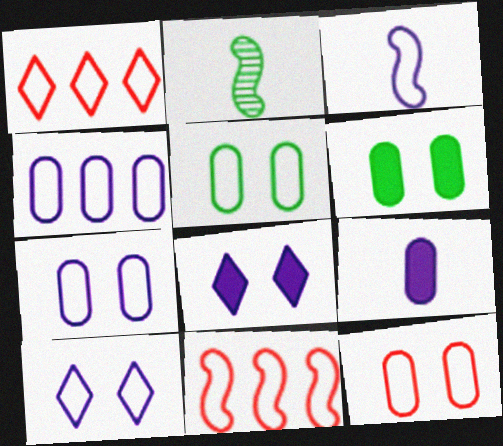[[1, 3, 5], 
[3, 4, 10], 
[5, 7, 12]]